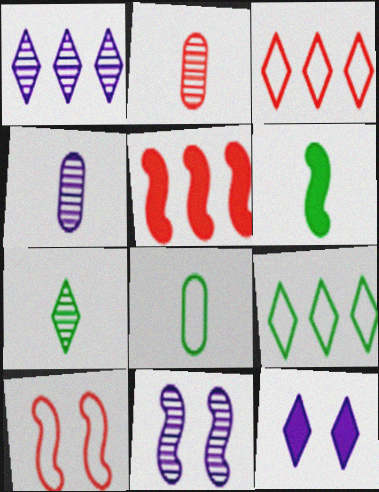[[1, 4, 11], 
[3, 7, 12], 
[6, 7, 8]]